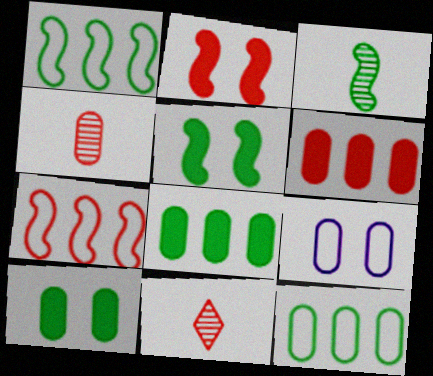[[1, 3, 5], 
[4, 8, 9]]